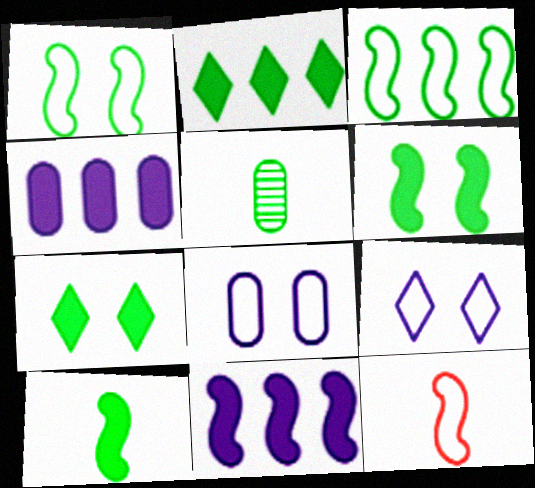[[1, 2, 5], 
[3, 5, 7]]